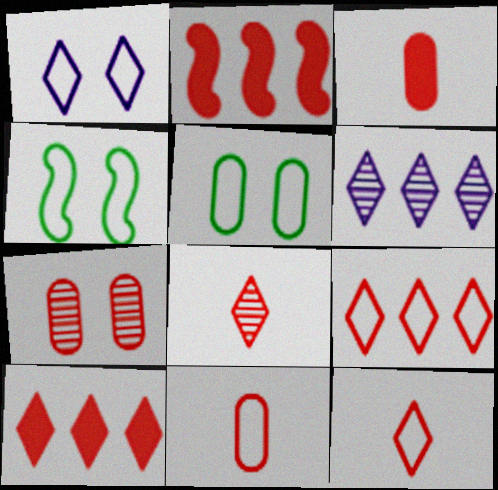[[2, 7, 12], 
[3, 4, 6]]